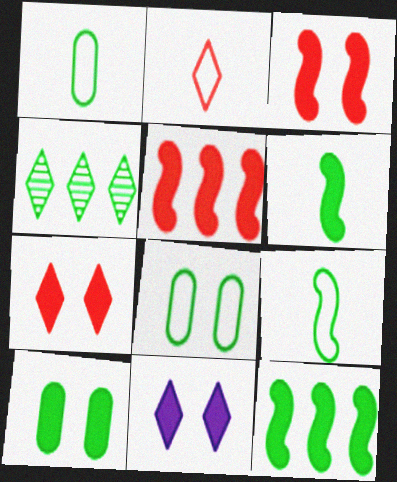[[2, 4, 11], 
[3, 10, 11], 
[4, 6, 8], 
[4, 9, 10]]